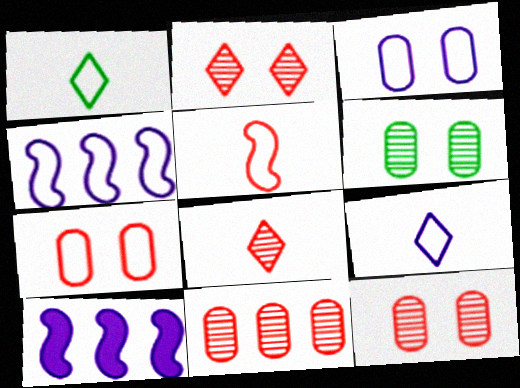[[1, 4, 7], 
[1, 10, 12], 
[3, 4, 9]]